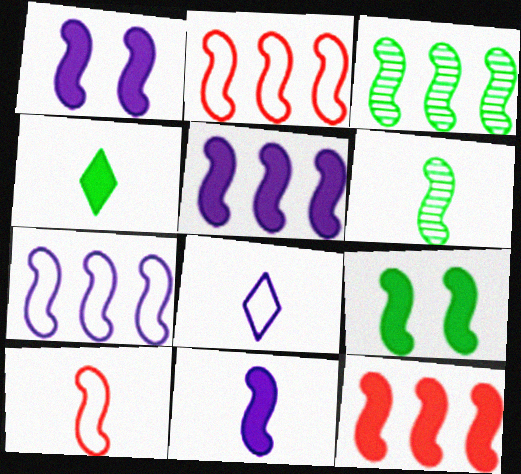[[1, 2, 6], 
[1, 3, 10], 
[1, 5, 11], 
[2, 3, 5], 
[3, 7, 12], 
[6, 10, 11], 
[9, 11, 12]]